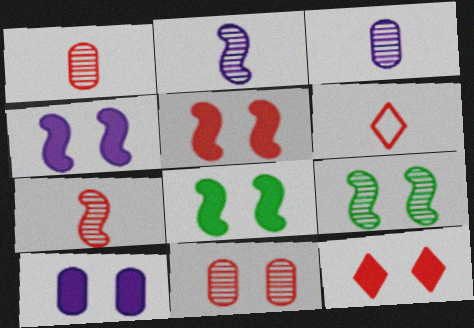[[4, 5, 8], 
[8, 10, 12]]